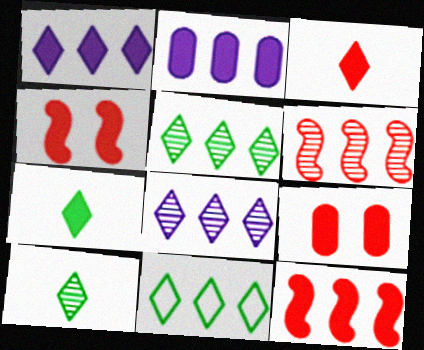[[2, 4, 7], 
[2, 6, 11], 
[3, 9, 12]]